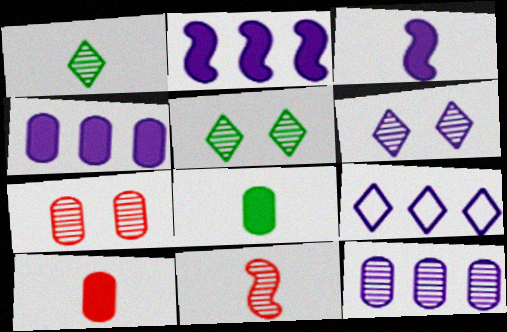[[2, 9, 12], 
[5, 11, 12]]